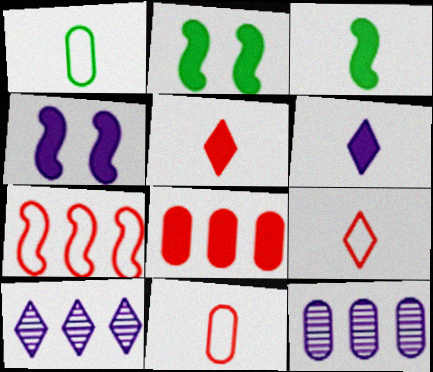[[2, 6, 8], 
[2, 9, 12], 
[2, 10, 11]]